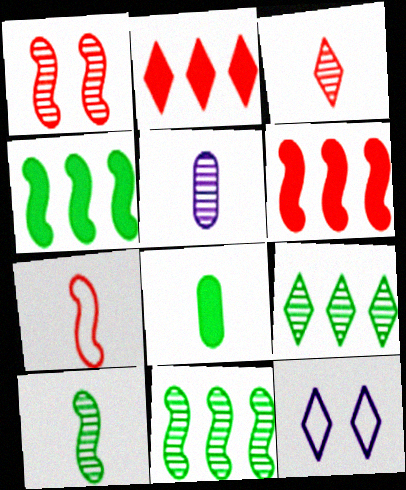[[1, 5, 9], 
[1, 6, 7], 
[3, 5, 10]]